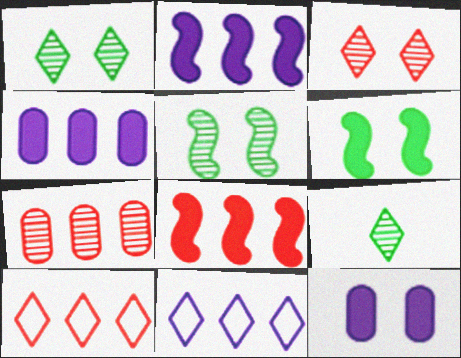[[7, 8, 10]]